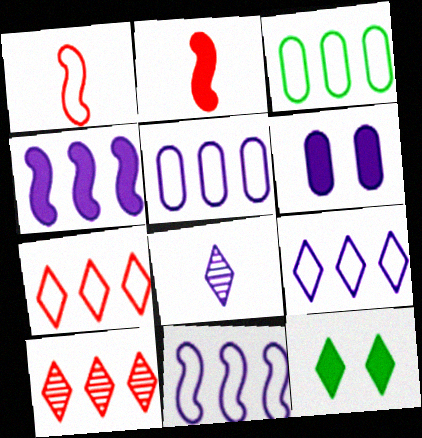[[3, 4, 10], 
[3, 7, 11], 
[5, 9, 11], 
[6, 8, 11], 
[7, 8, 12]]